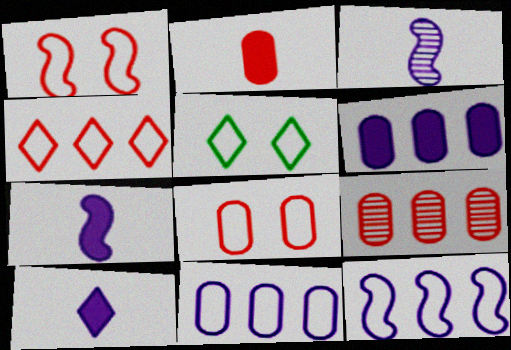[[2, 8, 9], 
[5, 7, 9]]